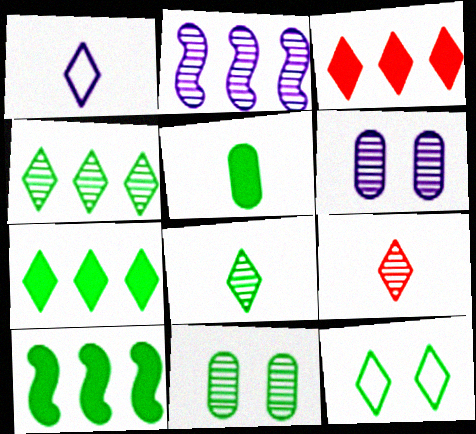[[2, 9, 11], 
[7, 8, 12]]